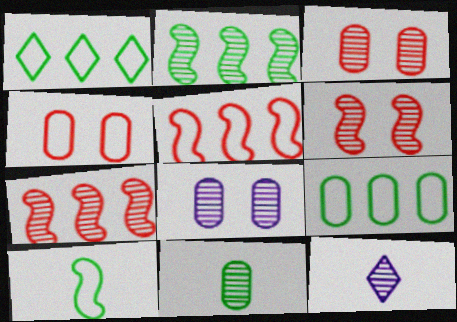[[2, 3, 12]]